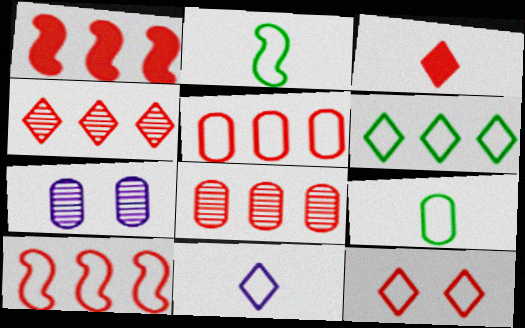[[1, 4, 5], 
[3, 4, 12], 
[6, 11, 12]]